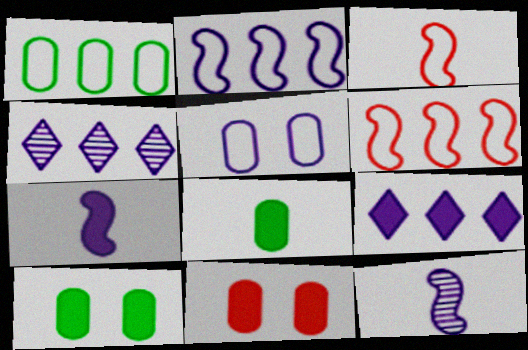[[3, 4, 10], 
[4, 5, 7], 
[5, 9, 12]]